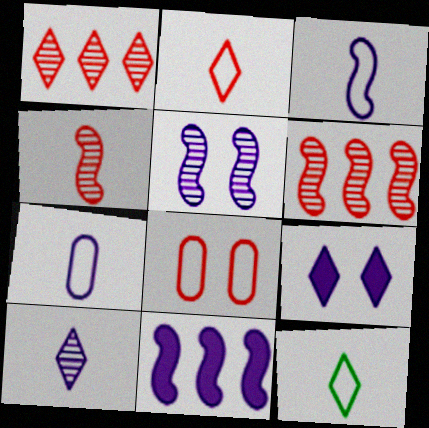[[1, 9, 12], 
[3, 5, 11]]